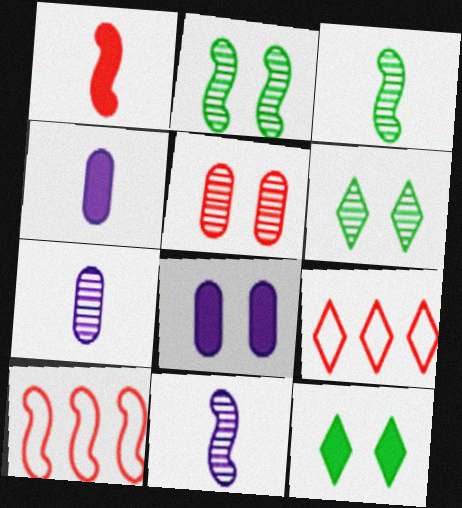[[1, 5, 9], 
[2, 4, 9], 
[3, 8, 9], 
[4, 6, 10], 
[7, 10, 12]]